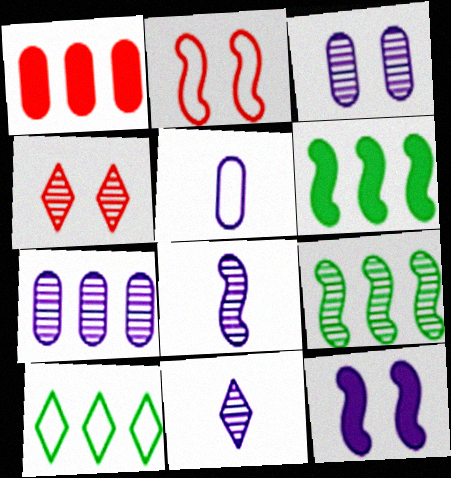[[2, 5, 10], 
[2, 6, 8], 
[4, 5, 6]]